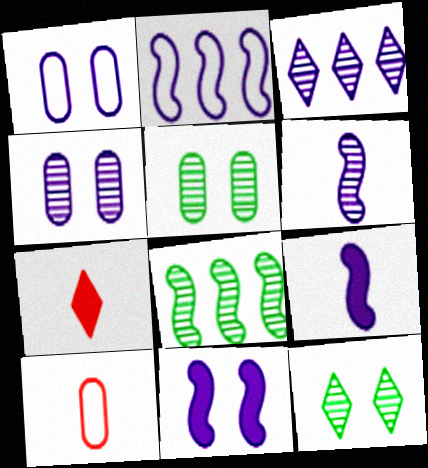[[1, 3, 9], 
[1, 7, 8], 
[2, 5, 7], 
[2, 6, 11], 
[3, 4, 6]]